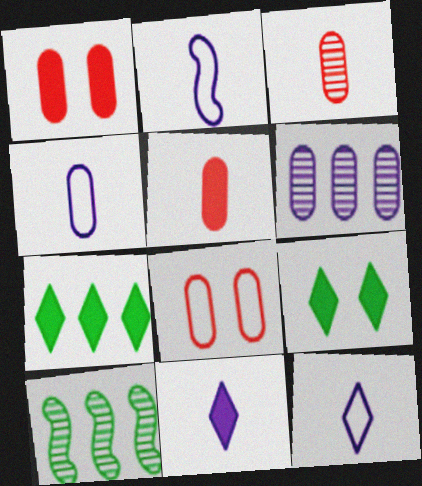[[1, 10, 12], 
[2, 4, 12], 
[8, 10, 11]]